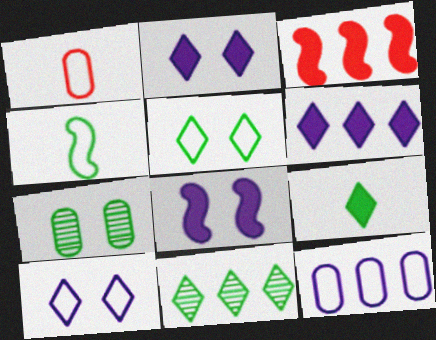[[1, 8, 11], 
[3, 11, 12], 
[5, 9, 11]]